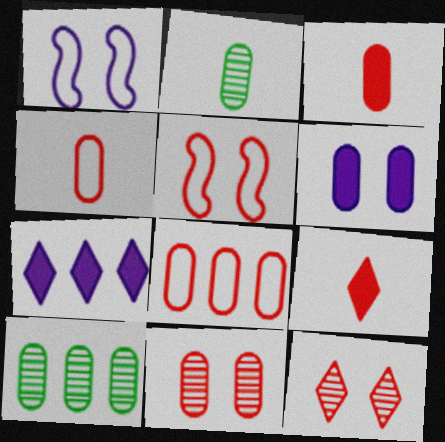[[1, 9, 10], 
[2, 5, 7], 
[2, 6, 8], 
[3, 8, 11], 
[4, 6, 10]]